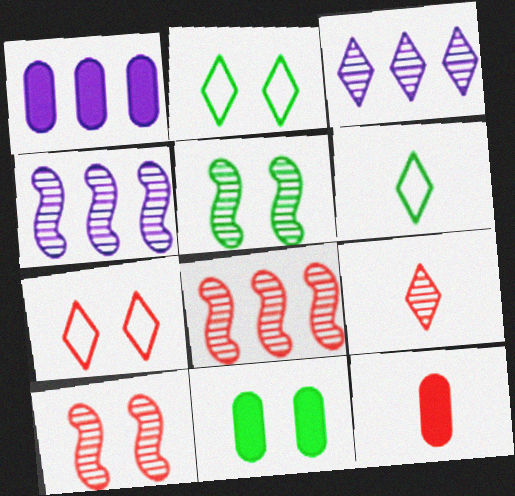[[1, 6, 10], 
[1, 11, 12], 
[2, 4, 12], 
[2, 5, 11], 
[7, 8, 12]]